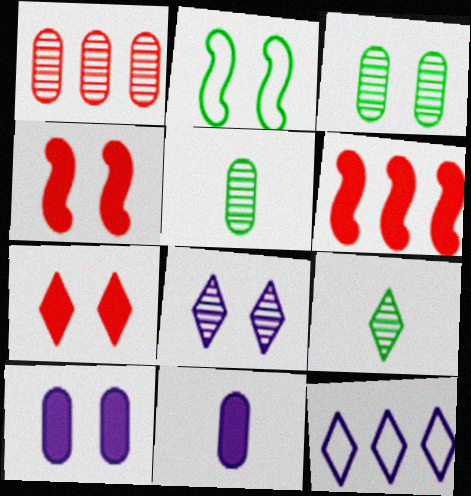[[4, 5, 12], 
[7, 9, 12]]